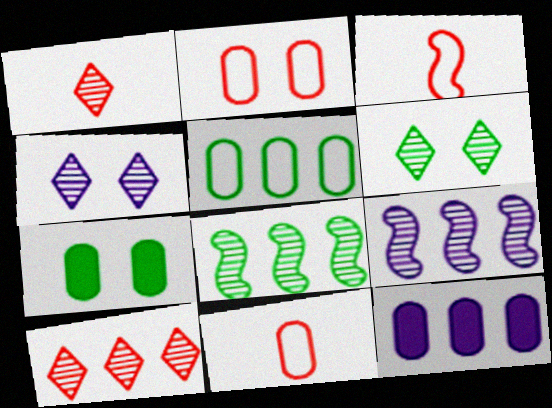[[3, 6, 12]]